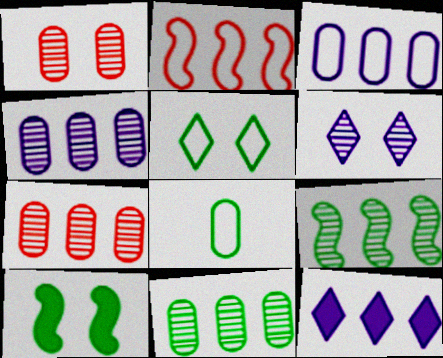[[2, 11, 12], 
[4, 7, 11]]